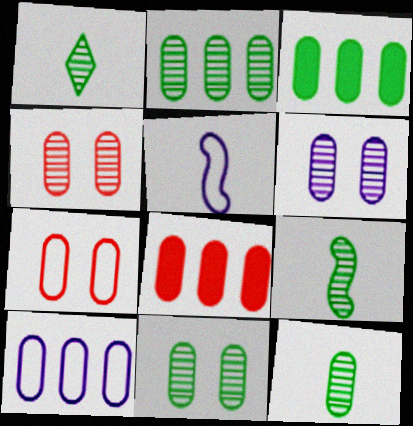[[1, 9, 12], 
[2, 8, 10], 
[2, 11, 12], 
[4, 6, 11]]